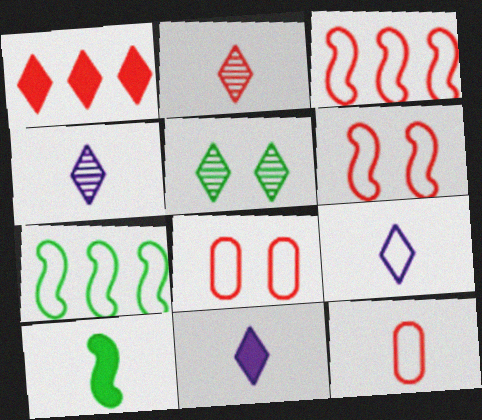[[1, 5, 9], 
[4, 9, 11], 
[4, 10, 12], 
[7, 8, 9]]